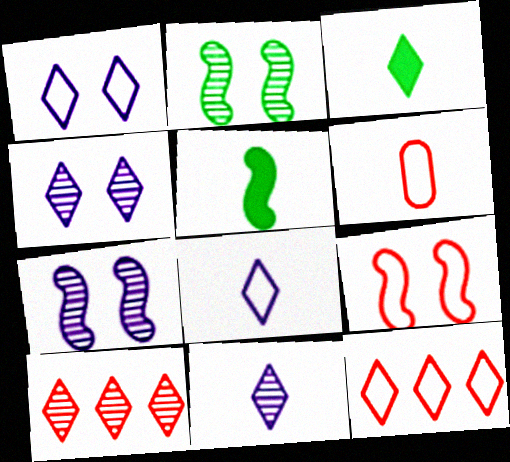[[1, 3, 10], 
[3, 4, 12], 
[5, 6, 11], 
[6, 9, 12]]